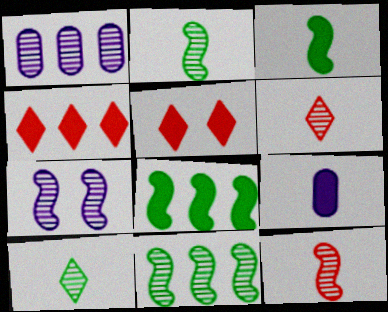[[5, 8, 9], 
[7, 11, 12]]